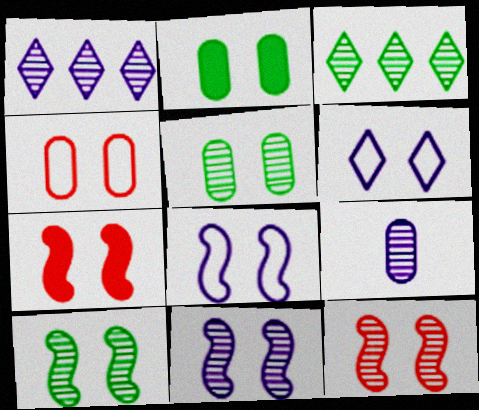[[1, 9, 11], 
[2, 6, 12], 
[3, 9, 12], 
[5, 6, 7], 
[7, 8, 10], 
[10, 11, 12]]